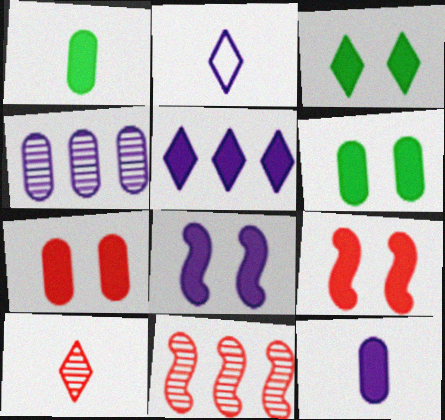[[1, 5, 9], 
[2, 4, 8], 
[2, 6, 11], 
[3, 7, 8], 
[5, 8, 12]]